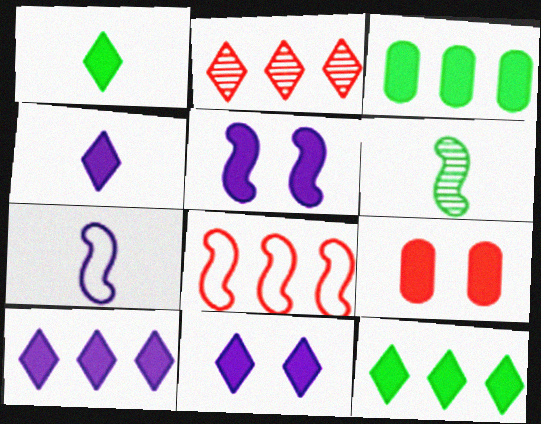[[4, 10, 11], 
[5, 6, 8]]